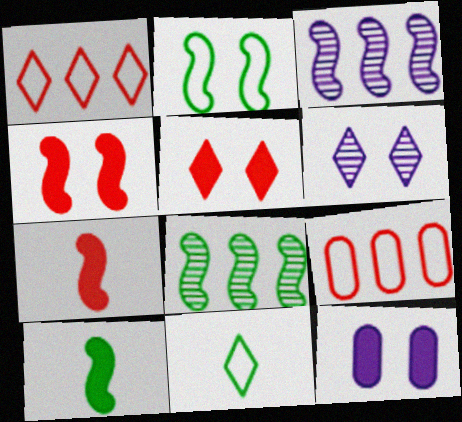[[2, 3, 7], 
[2, 8, 10], 
[6, 9, 10]]